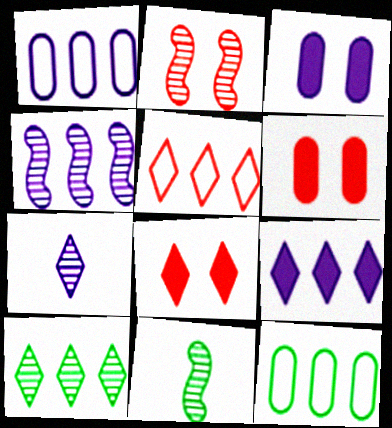[[1, 4, 9], 
[1, 8, 11], 
[2, 4, 11], 
[3, 5, 11], 
[5, 9, 10]]